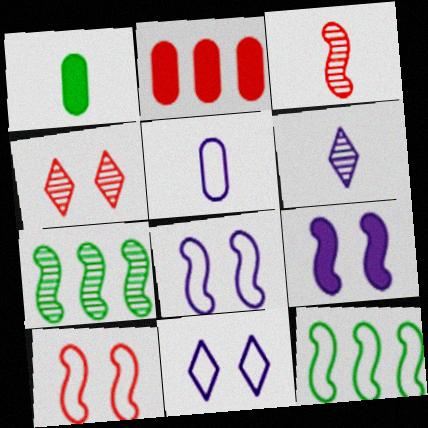[[3, 9, 12]]